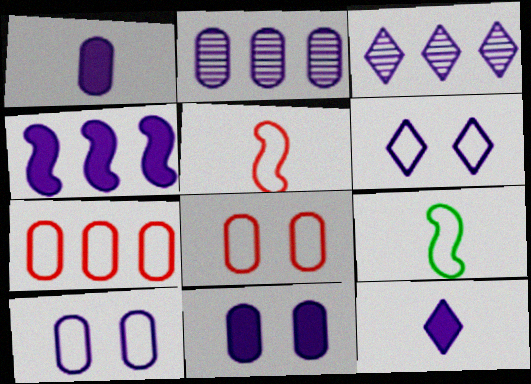[[1, 2, 10], 
[3, 6, 12], 
[4, 11, 12], 
[6, 7, 9]]